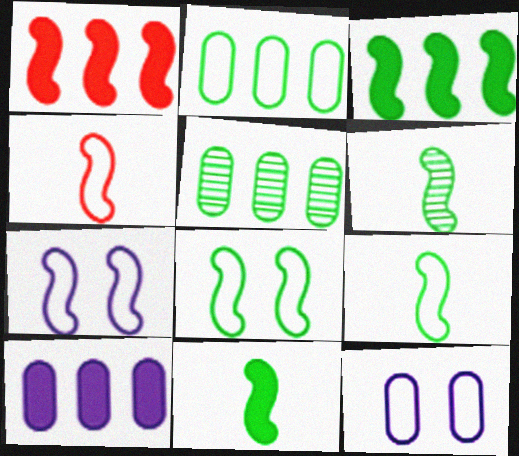[[1, 6, 7], 
[3, 6, 8], 
[6, 9, 11]]